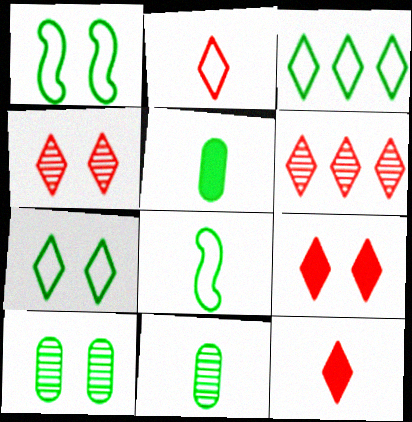[[2, 6, 9]]